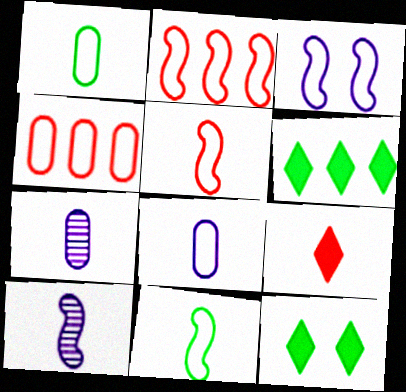[[1, 9, 10], 
[2, 3, 11], 
[2, 7, 12], 
[4, 10, 12], 
[7, 9, 11]]